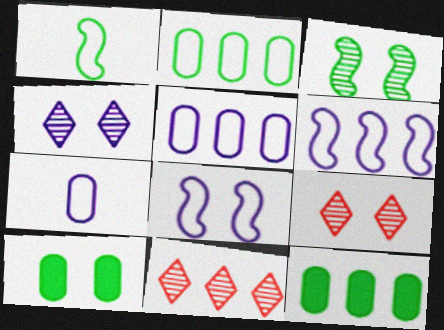[[6, 11, 12], 
[8, 9, 10]]